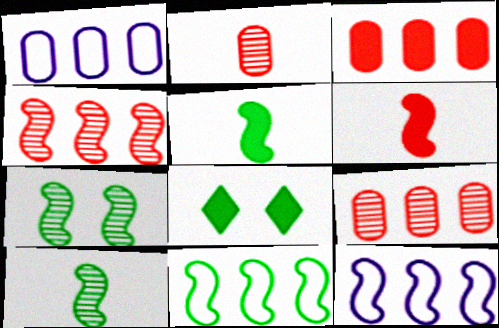[[2, 8, 12], 
[5, 7, 11], 
[6, 7, 12]]